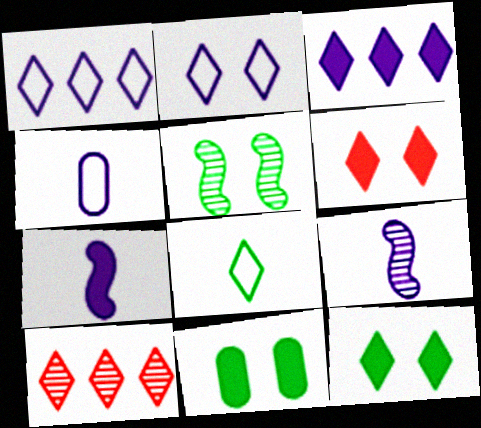[]